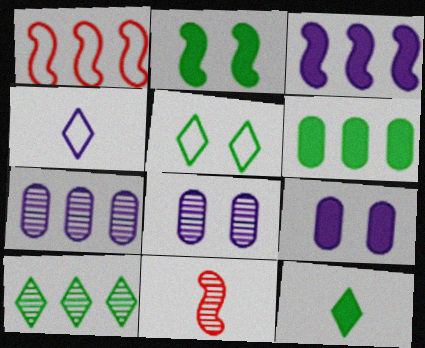[[1, 8, 12], 
[2, 6, 12], 
[3, 4, 8], 
[5, 10, 12], 
[8, 10, 11]]